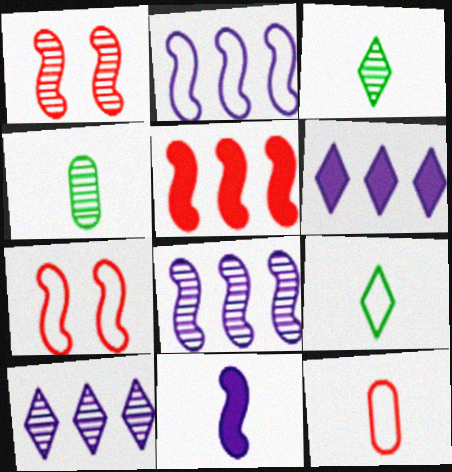[[1, 4, 10], 
[3, 11, 12], 
[4, 6, 7]]